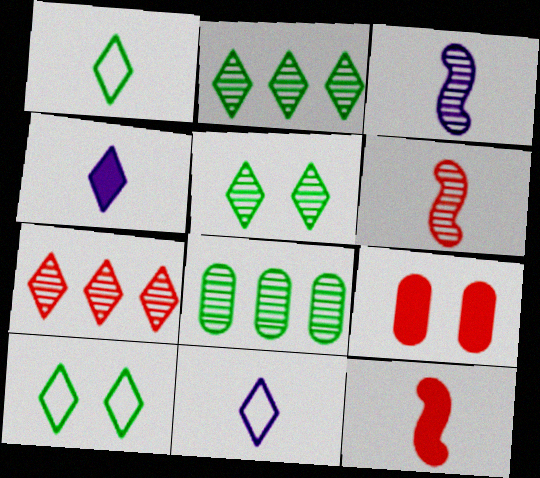[[4, 7, 10]]